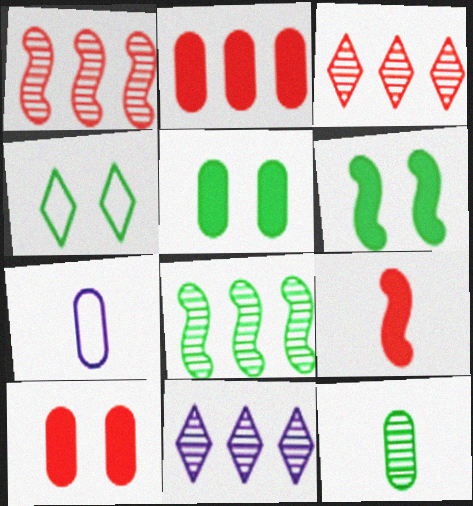[[3, 6, 7]]